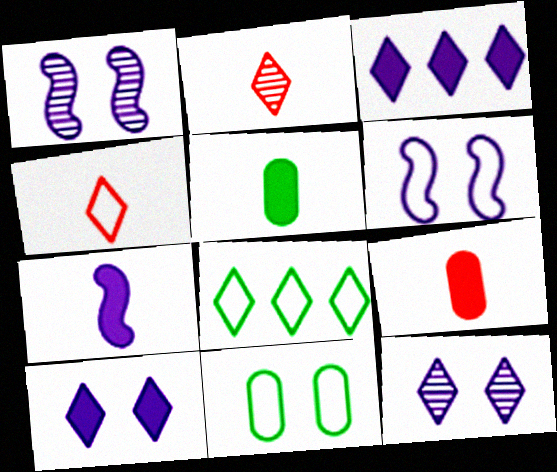[[1, 8, 9], 
[2, 8, 10]]